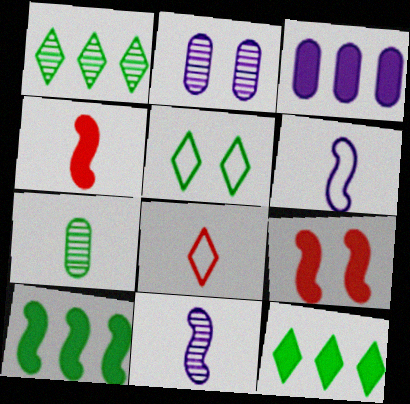[[2, 5, 9], 
[2, 8, 10], 
[5, 7, 10]]